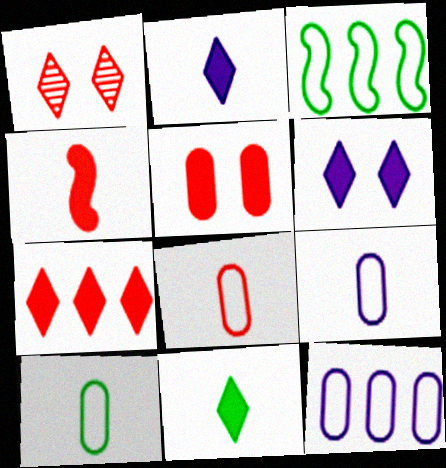[[4, 5, 7], 
[6, 7, 11], 
[8, 9, 10]]